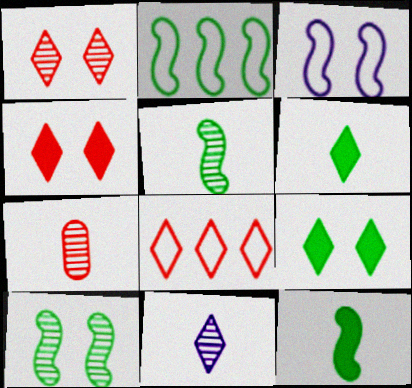[[2, 10, 12], 
[5, 7, 11], 
[8, 9, 11]]